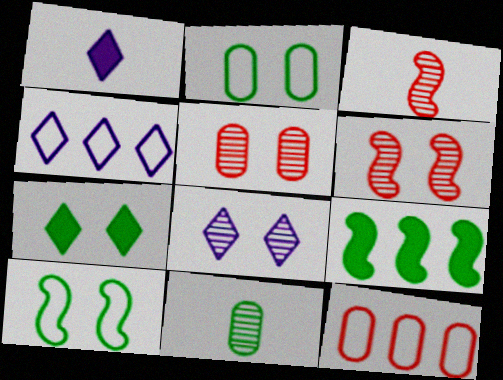[[1, 4, 8]]